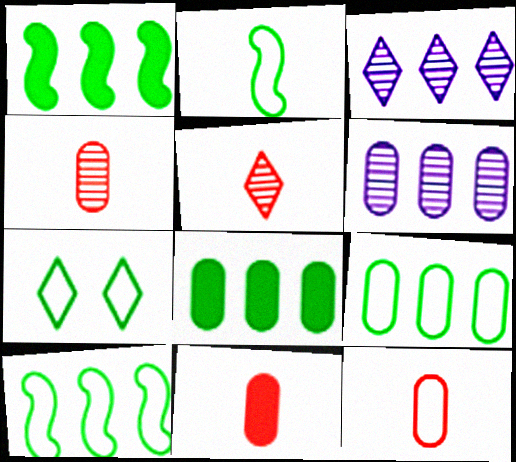[[2, 7, 9], 
[4, 11, 12]]